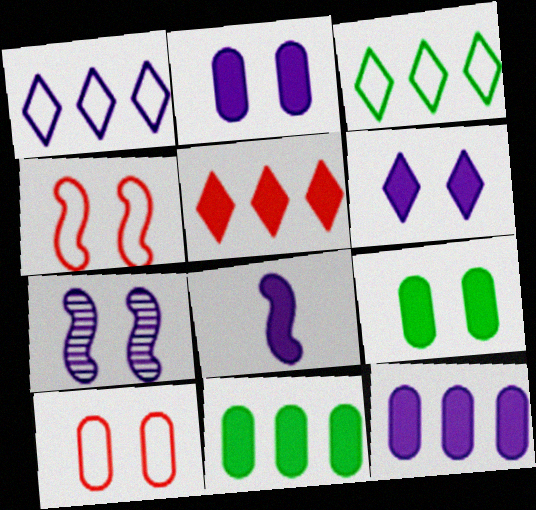[[5, 8, 9], 
[6, 8, 12]]